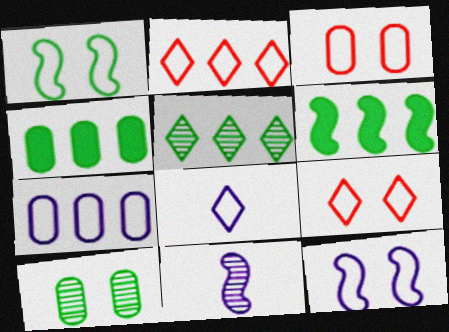[[4, 9, 11], 
[7, 8, 12]]